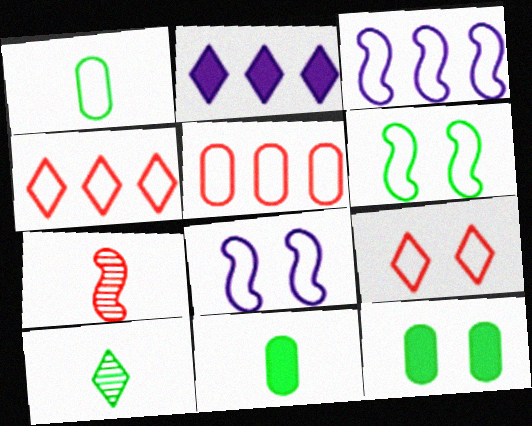[[1, 3, 9], 
[1, 4, 8], 
[2, 9, 10]]